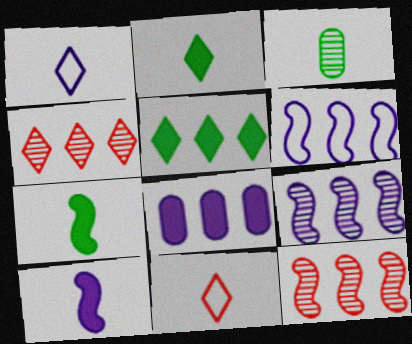[[3, 10, 11]]